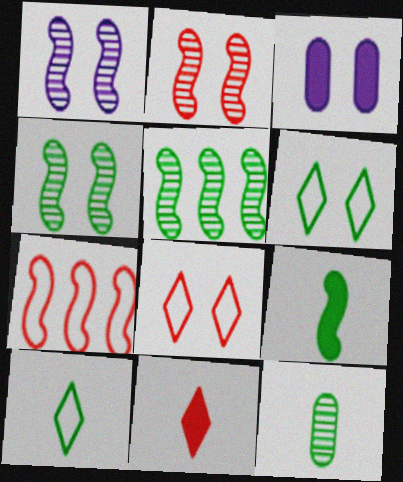[[1, 2, 4], 
[1, 7, 9], 
[2, 3, 6], 
[3, 4, 8], 
[9, 10, 12]]